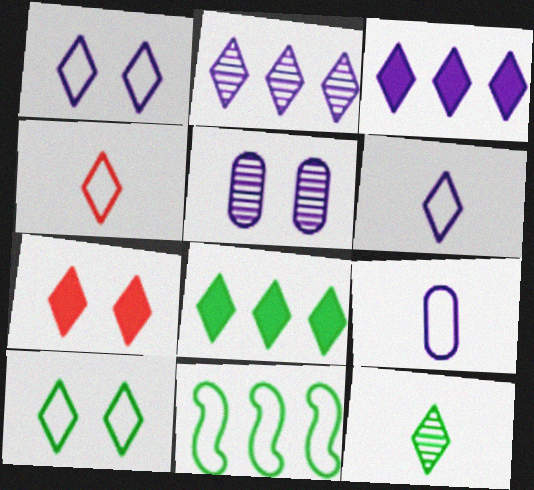[[8, 10, 12]]